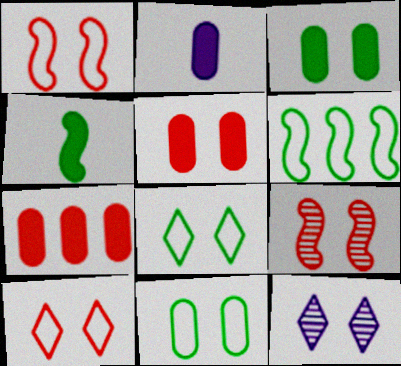[[1, 3, 12], 
[2, 3, 7], 
[5, 9, 10]]